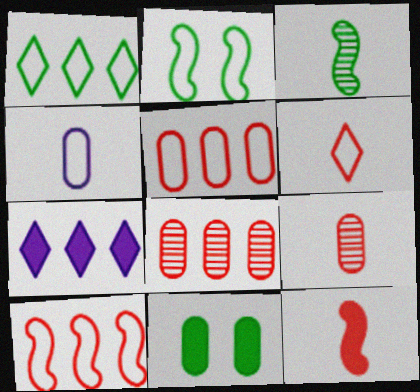[[1, 3, 11], 
[2, 7, 9], 
[4, 8, 11], 
[6, 9, 12], 
[7, 11, 12]]